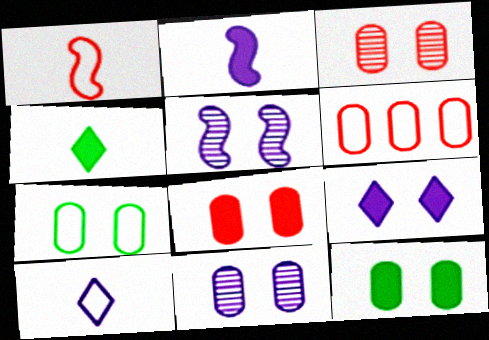[[4, 5, 6], 
[7, 8, 11]]